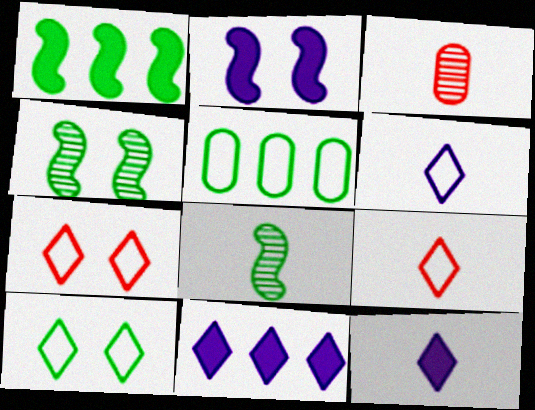[]